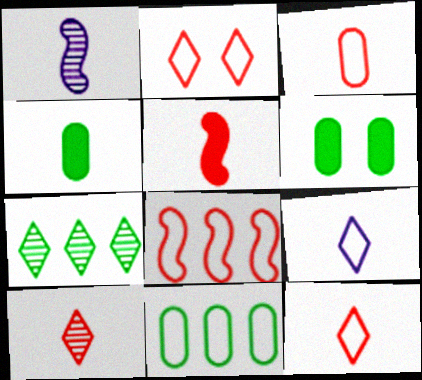[[1, 4, 12], 
[2, 3, 8], 
[3, 5, 10]]